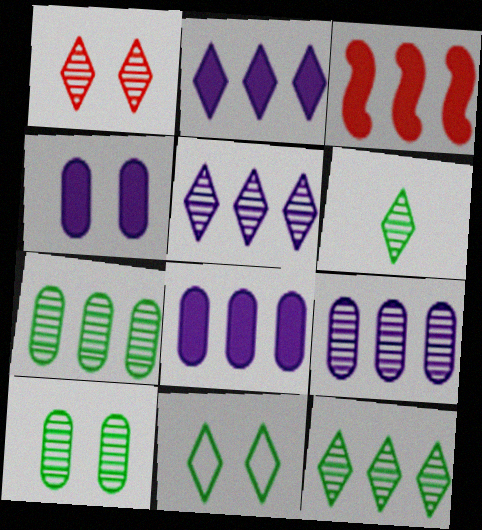[[1, 5, 6]]